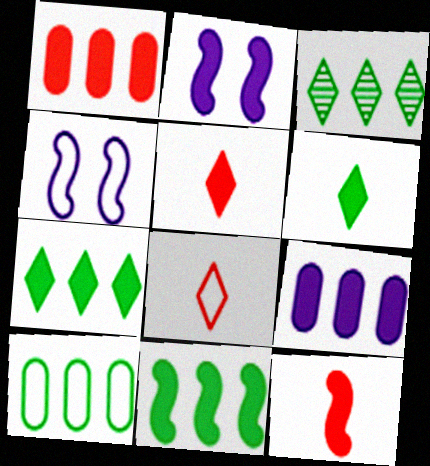[[1, 2, 6], 
[2, 11, 12], 
[3, 10, 11], 
[4, 8, 10]]